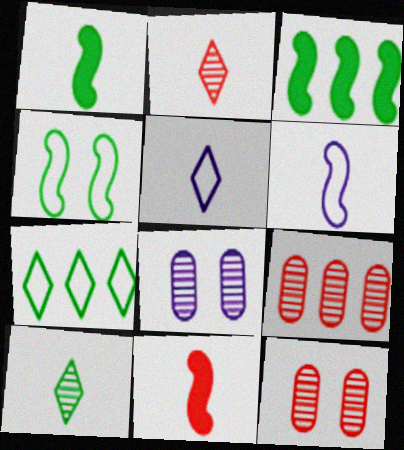[[3, 5, 12], 
[7, 8, 11]]